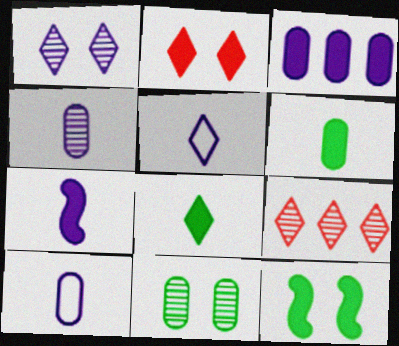[[4, 5, 7], 
[9, 10, 12]]